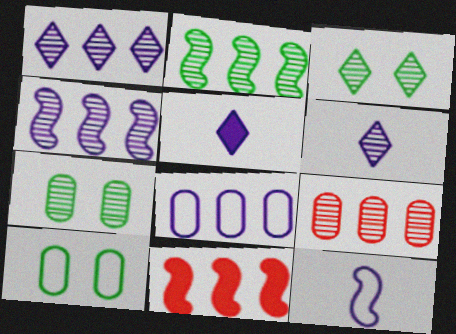[[1, 2, 9], 
[6, 10, 11]]